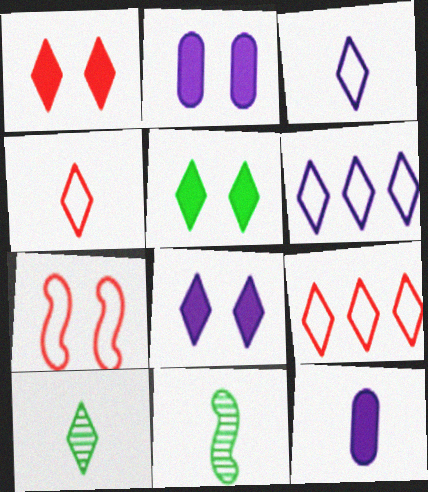[[1, 5, 8], 
[1, 6, 10], 
[2, 9, 11], 
[4, 11, 12], 
[8, 9, 10]]